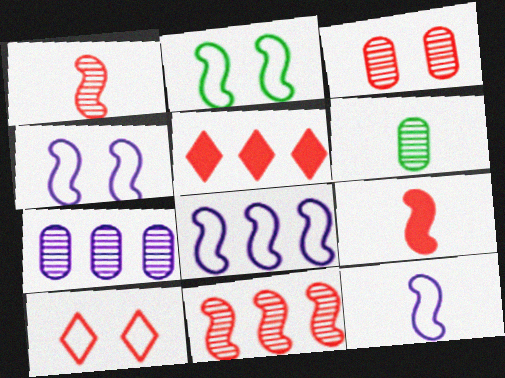[[3, 6, 7], 
[4, 5, 6], 
[4, 8, 12]]